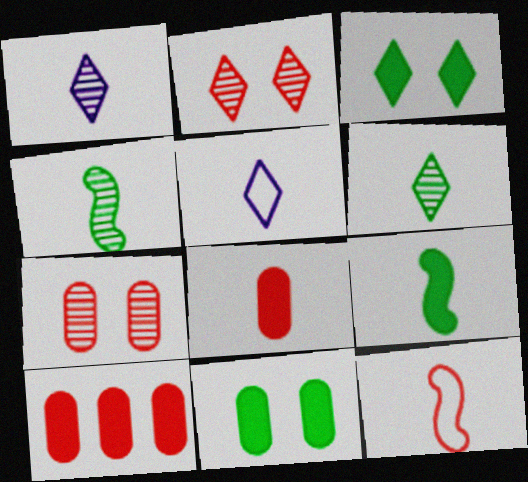[[2, 10, 12], 
[4, 5, 8]]